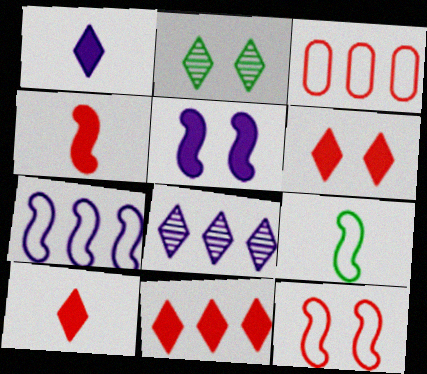[[6, 10, 11], 
[7, 9, 12]]